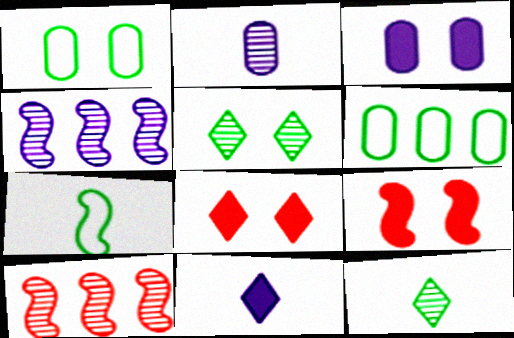[[1, 10, 11], 
[2, 5, 10], 
[4, 7, 9]]